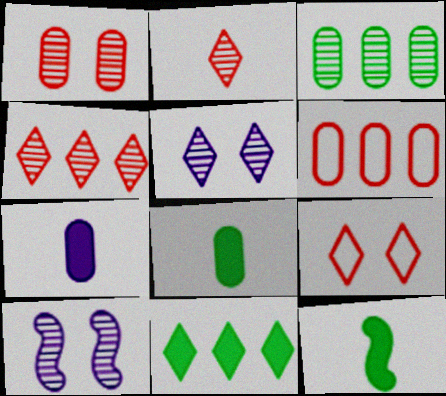[[2, 3, 10], 
[5, 6, 12]]